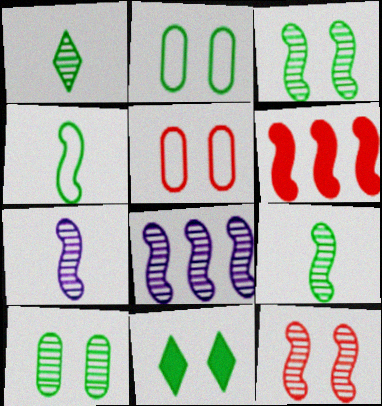[[2, 3, 11], 
[8, 9, 12]]